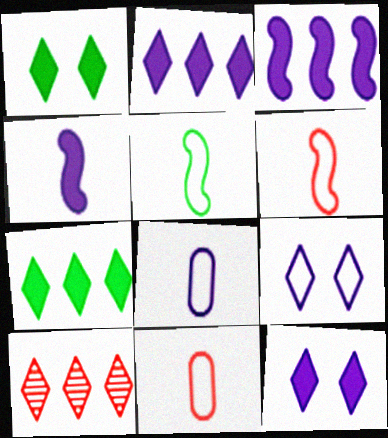[]